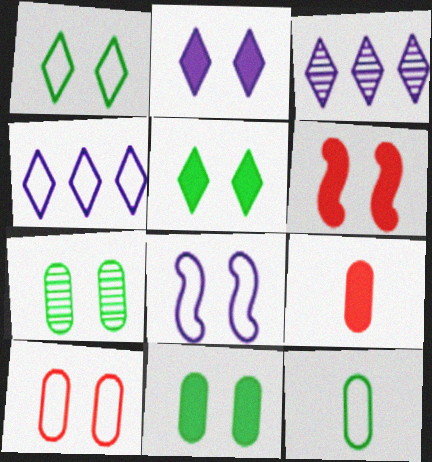[[1, 8, 10], 
[2, 6, 11], 
[3, 6, 12]]